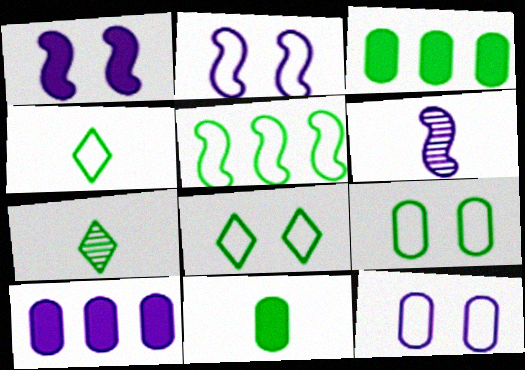[[4, 5, 9]]